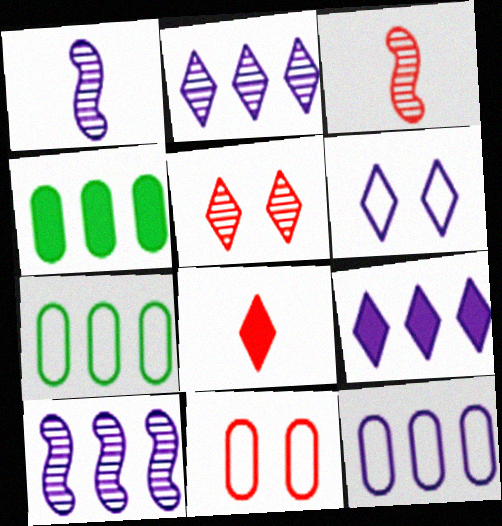[[3, 4, 6], 
[9, 10, 12]]